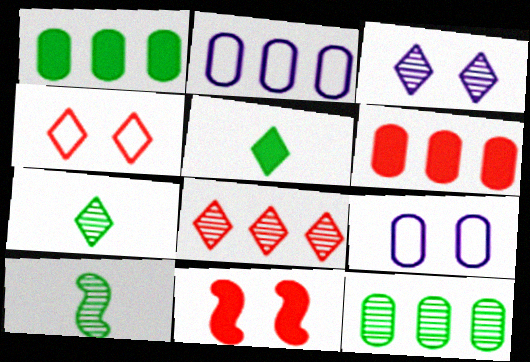[[2, 6, 12], 
[2, 7, 11], 
[3, 7, 8]]